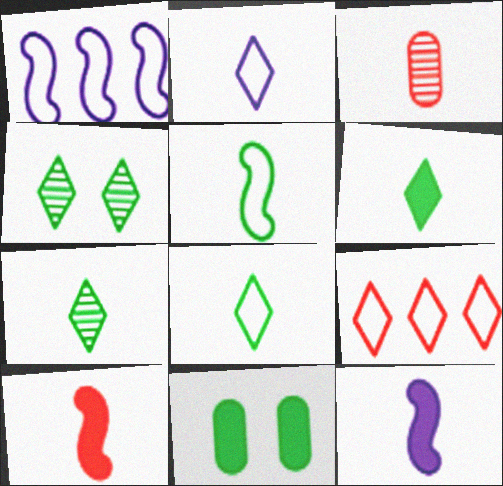[[3, 8, 12], 
[6, 7, 8]]